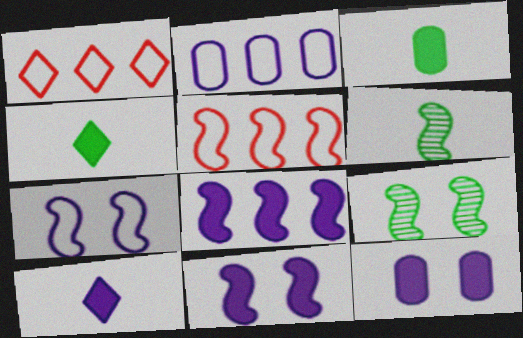[[1, 6, 12], 
[5, 6, 11], 
[8, 10, 12]]